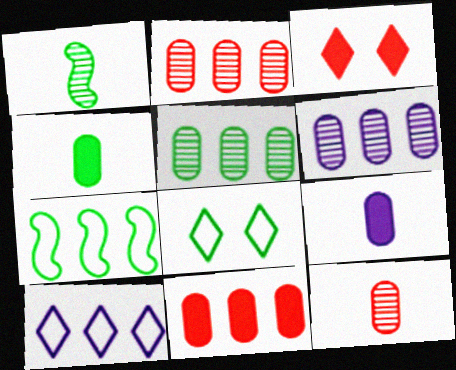[[2, 5, 6]]